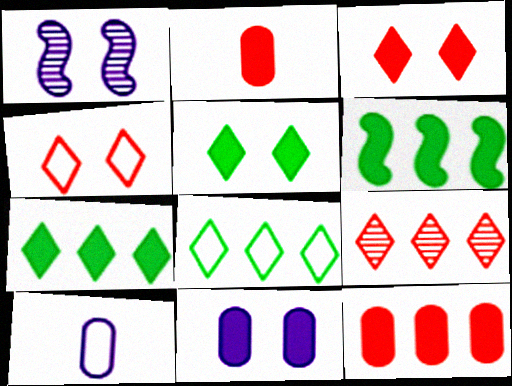[[1, 2, 8]]